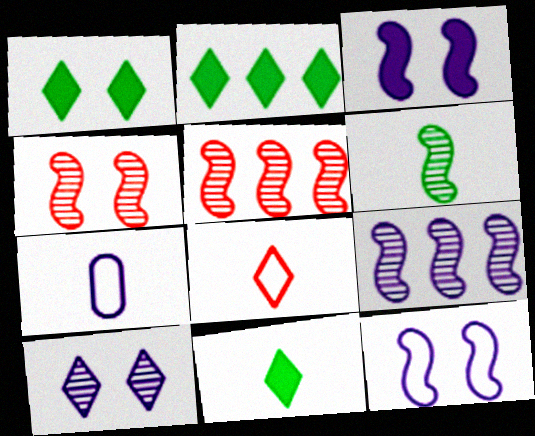[[1, 2, 11], 
[1, 5, 7], 
[2, 4, 7], 
[2, 8, 10], 
[4, 6, 9]]